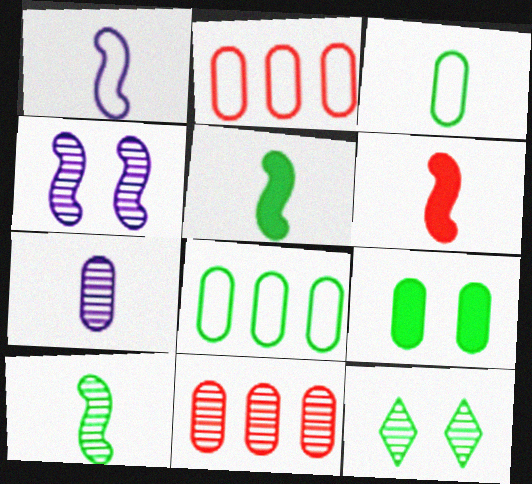[[1, 6, 10], 
[2, 7, 9], 
[5, 8, 12]]